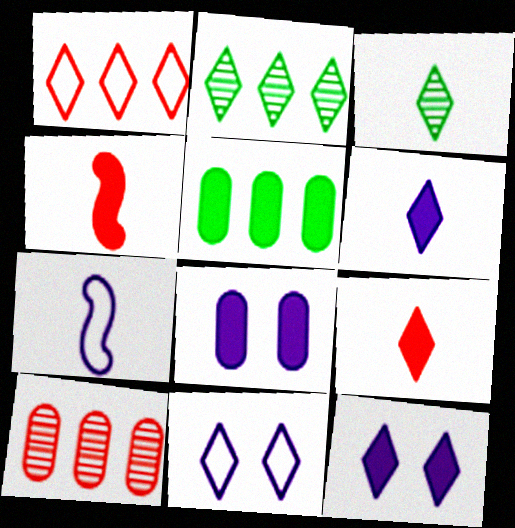[[1, 3, 12], 
[2, 9, 11], 
[4, 5, 12]]